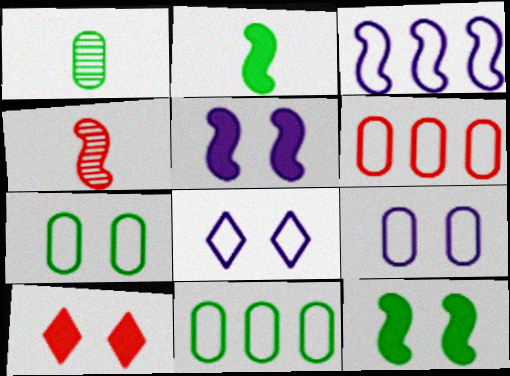[[1, 3, 10], 
[3, 4, 12], 
[4, 6, 10]]